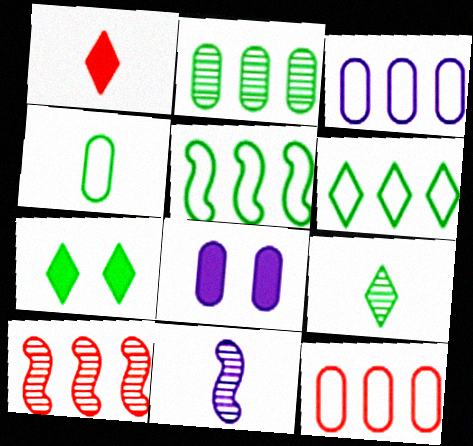[[1, 4, 11], 
[6, 7, 9], 
[7, 11, 12]]